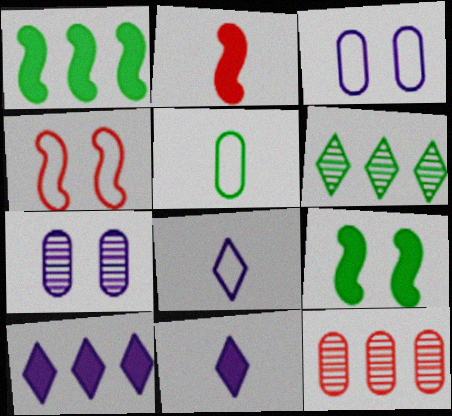[[2, 3, 6], 
[5, 6, 9], 
[8, 9, 12]]